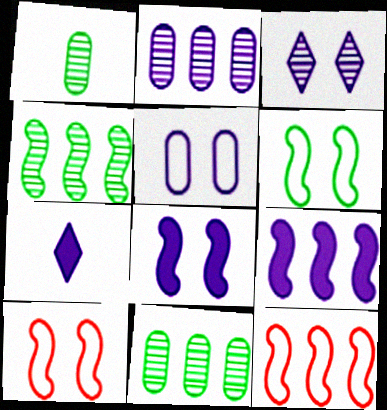[[3, 5, 8], 
[4, 9, 12], 
[7, 10, 11]]